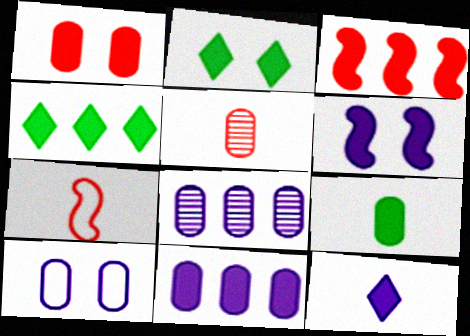[[1, 2, 6], 
[1, 9, 11], 
[2, 7, 8], 
[3, 4, 11], 
[6, 11, 12]]